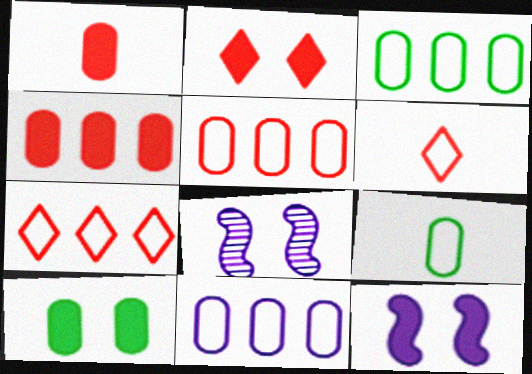[[2, 10, 12], 
[3, 5, 11]]